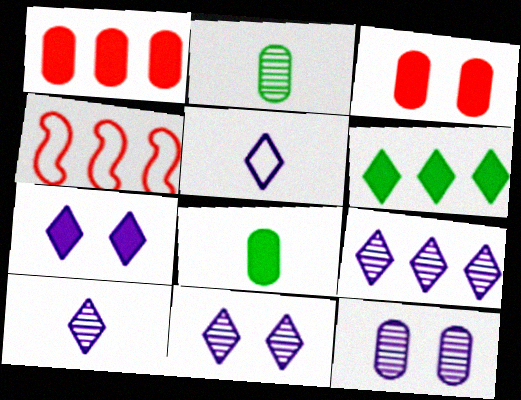[[2, 4, 7], 
[4, 8, 11], 
[5, 7, 9], 
[9, 10, 11]]